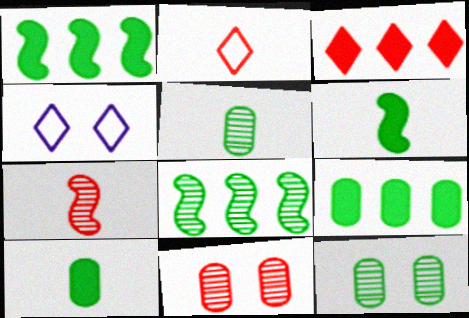[[4, 7, 9]]